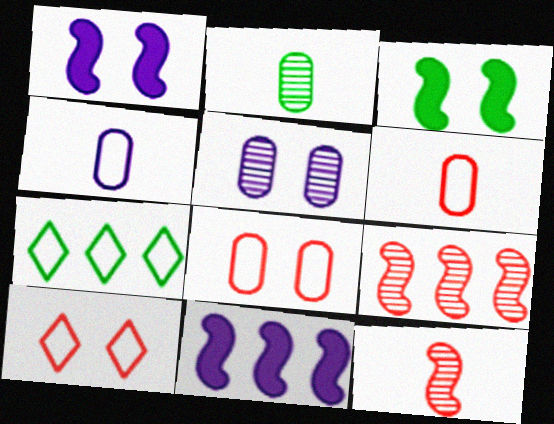[[2, 3, 7], 
[2, 10, 11], 
[3, 5, 10]]